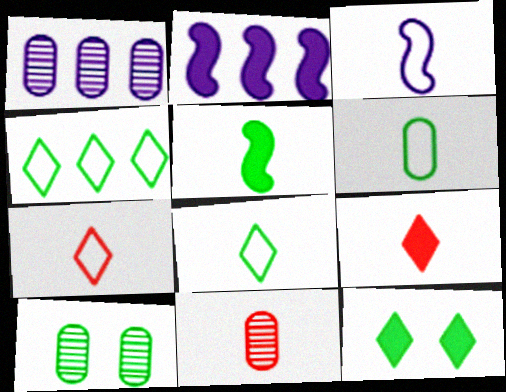[[1, 10, 11], 
[2, 7, 10], 
[3, 6, 7], 
[4, 5, 10]]